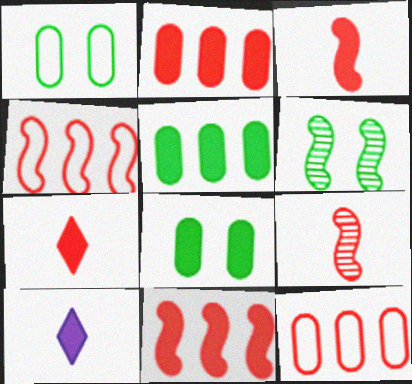[[6, 10, 12], 
[8, 10, 11]]